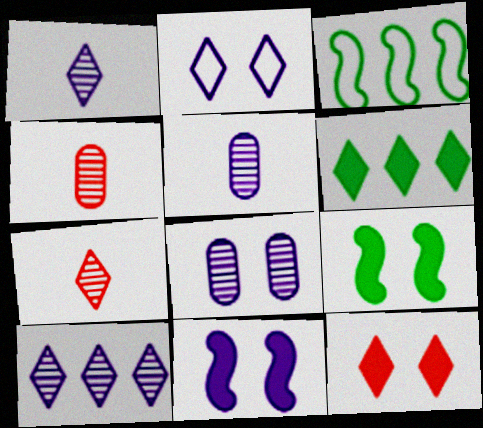[[2, 6, 7], 
[2, 8, 11], 
[3, 5, 12]]